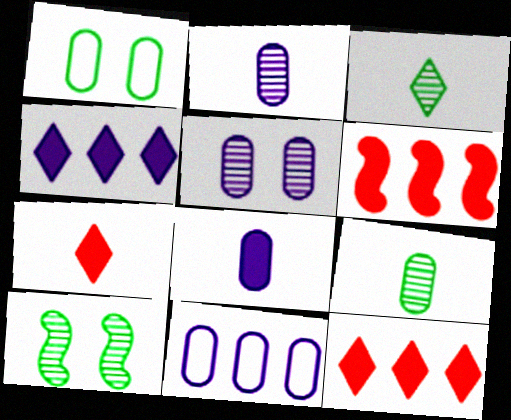[[5, 8, 11], 
[7, 10, 11]]